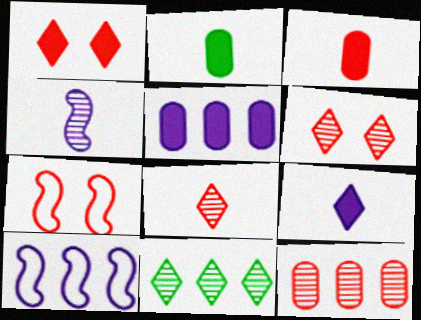[[2, 6, 10]]